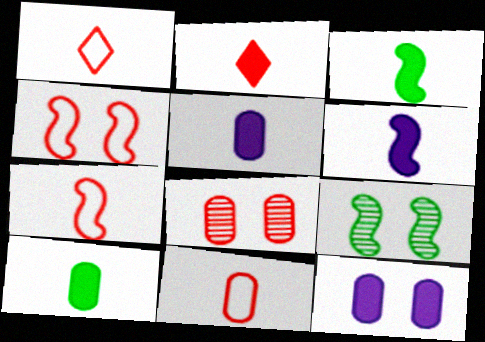[[1, 7, 11], 
[2, 3, 5], 
[2, 6, 10]]